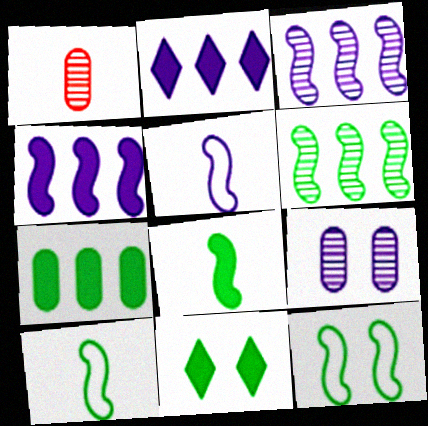[[1, 2, 12], 
[2, 5, 9], 
[6, 8, 12], 
[7, 8, 11]]